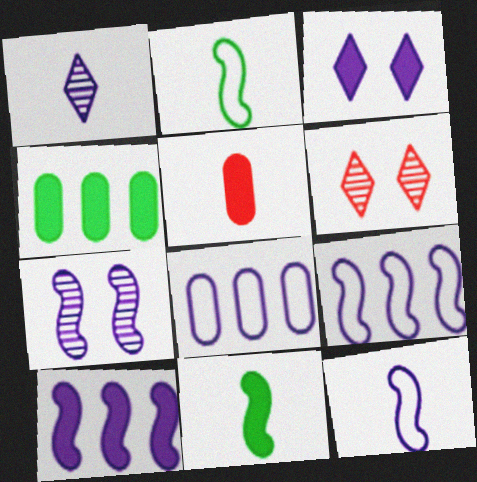[[1, 2, 5], 
[4, 6, 12], 
[6, 8, 11], 
[7, 10, 12]]